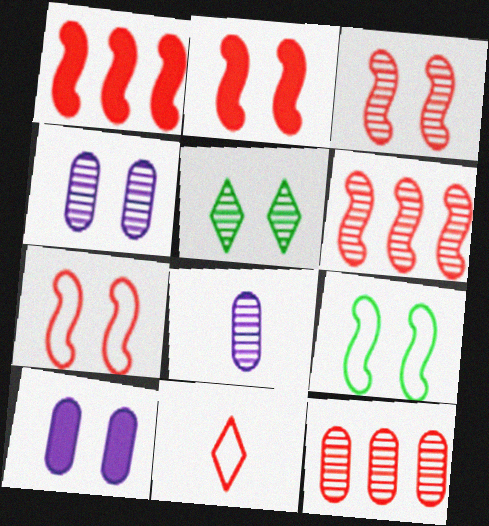[[2, 3, 7], 
[2, 11, 12], 
[3, 4, 5], 
[5, 6, 8], 
[5, 7, 10]]